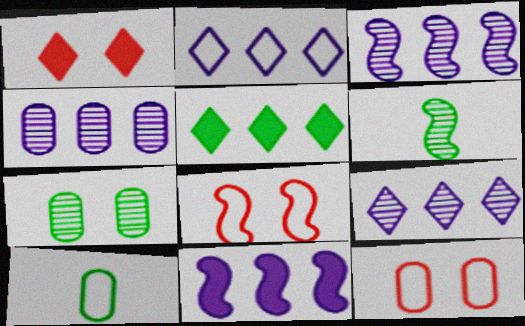[[1, 3, 10], 
[2, 4, 11], 
[2, 8, 10], 
[3, 4, 9], 
[6, 8, 11]]